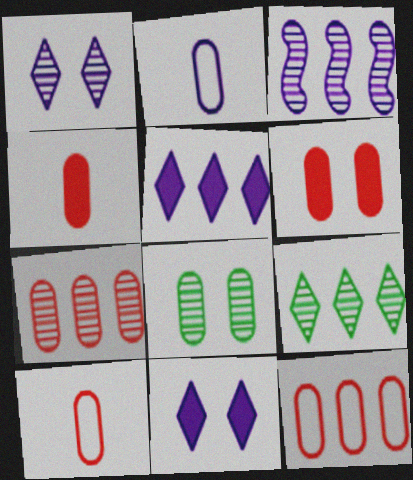[[2, 3, 11], 
[3, 7, 9], 
[6, 7, 10]]